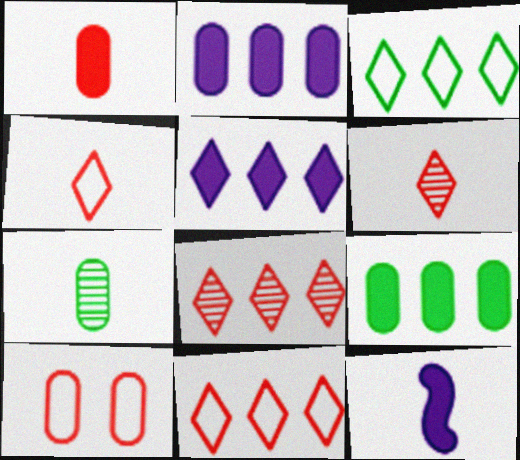[[2, 7, 10], 
[3, 5, 8], 
[4, 7, 12]]